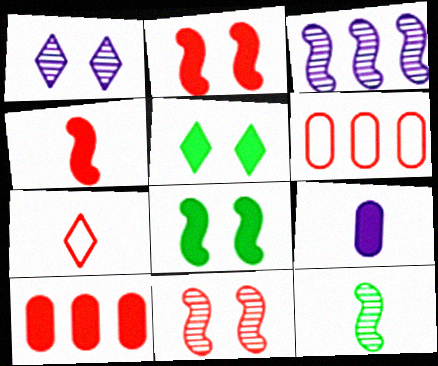[[3, 11, 12], 
[7, 9, 12], 
[7, 10, 11]]